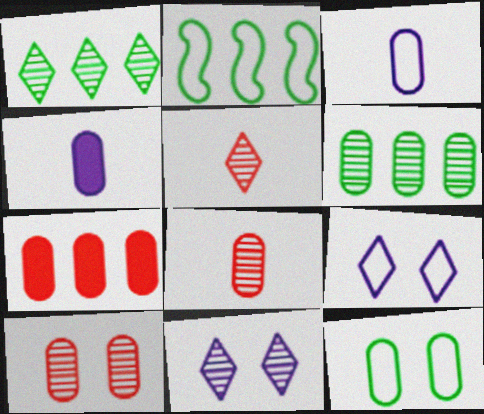[[1, 5, 11]]